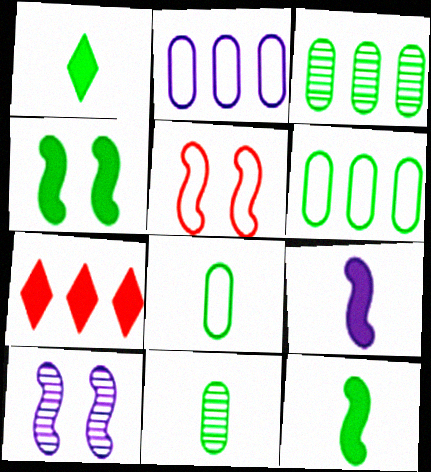[[4, 5, 10], 
[7, 8, 10]]